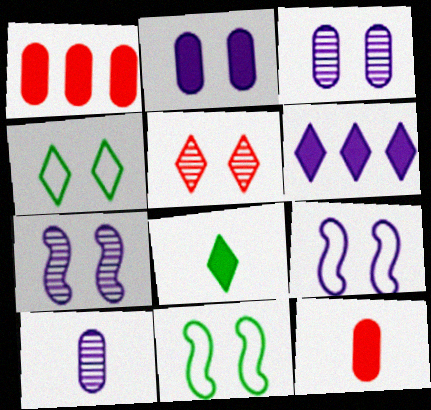[[2, 5, 11], 
[6, 9, 10]]